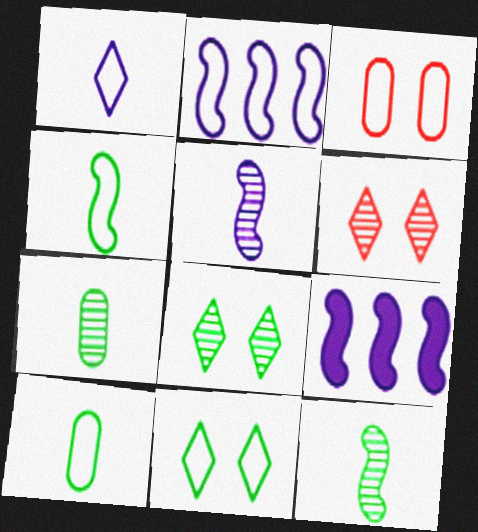[[6, 9, 10]]